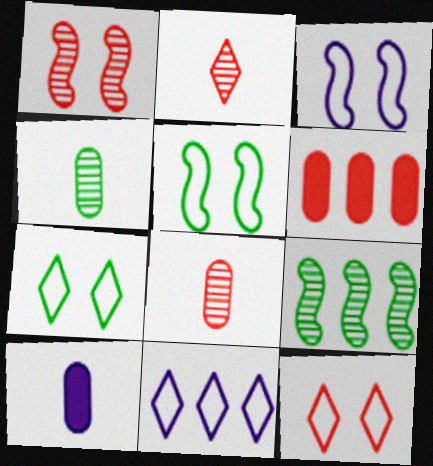[[6, 9, 11], 
[9, 10, 12]]